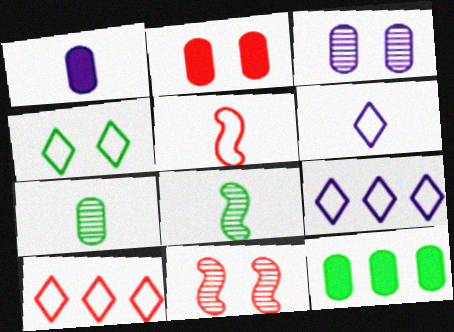[[1, 2, 12], 
[2, 8, 9], 
[4, 6, 10], 
[4, 8, 12], 
[6, 11, 12]]